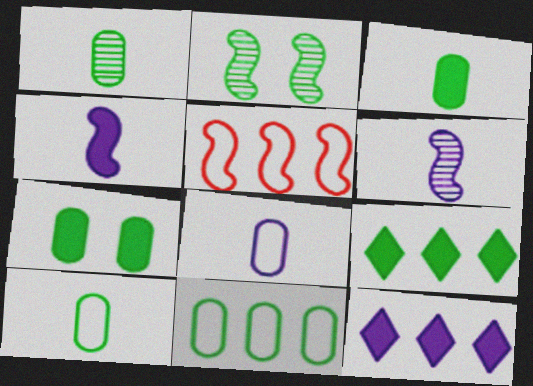[[1, 3, 10], 
[1, 7, 11], 
[2, 4, 5], 
[2, 9, 10]]